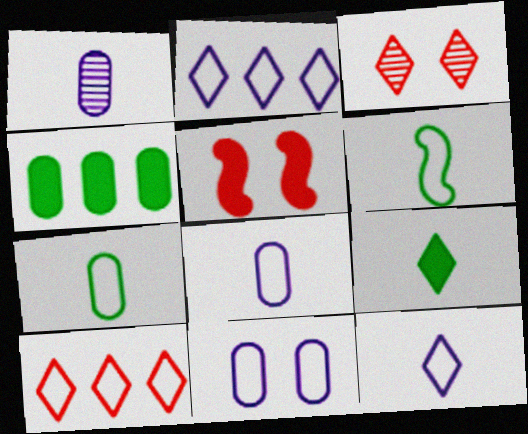[[2, 3, 9], 
[6, 10, 11]]